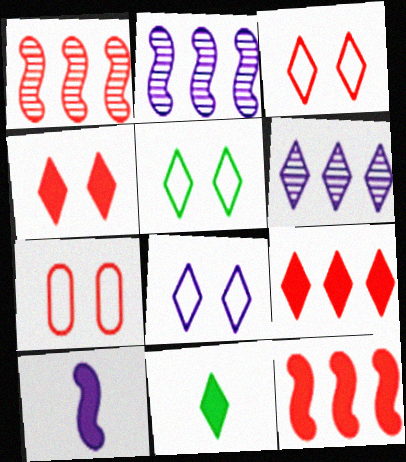[[2, 7, 11], 
[3, 5, 8], 
[3, 6, 11]]